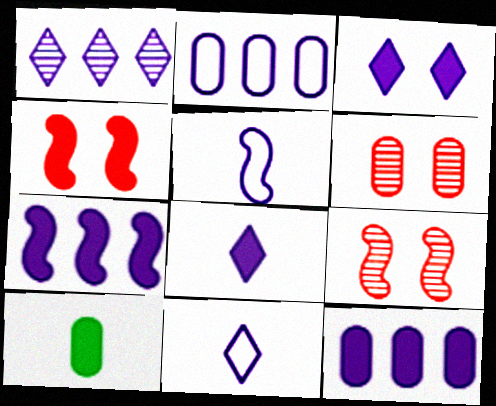[[1, 2, 7], 
[1, 3, 11], 
[2, 6, 10]]